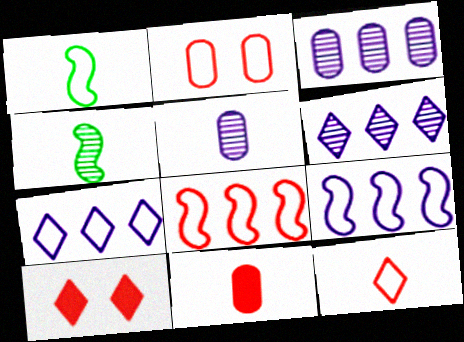[[1, 2, 7], 
[1, 3, 10], 
[2, 8, 12]]